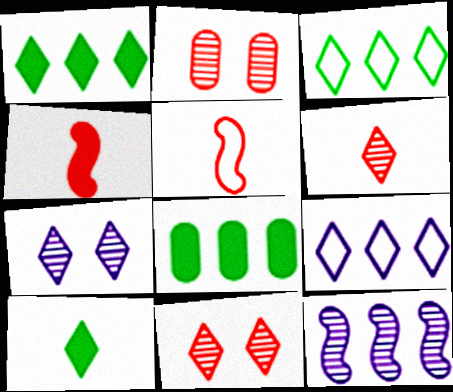[[5, 7, 8], 
[9, 10, 11]]